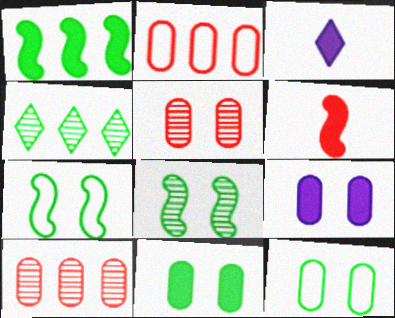[[2, 3, 8], 
[3, 7, 10], 
[5, 9, 12]]